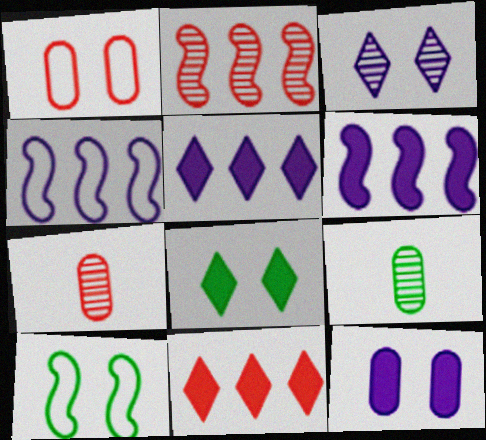[[2, 3, 9], 
[4, 7, 8], 
[5, 7, 10]]